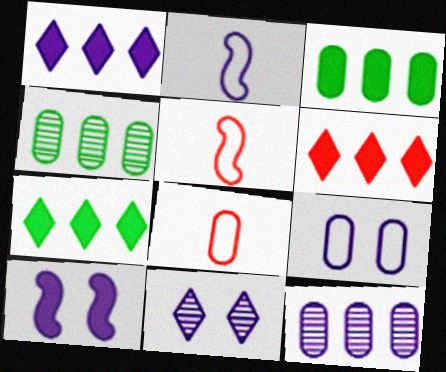[[1, 6, 7], 
[3, 5, 11], 
[9, 10, 11]]